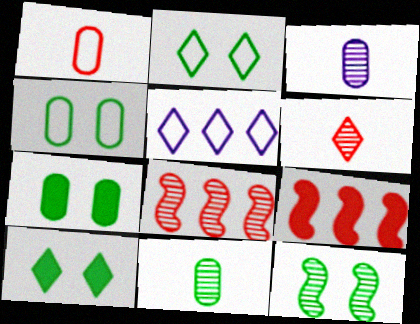[[2, 3, 9], 
[2, 7, 12], 
[4, 10, 12], 
[5, 6, 10]]